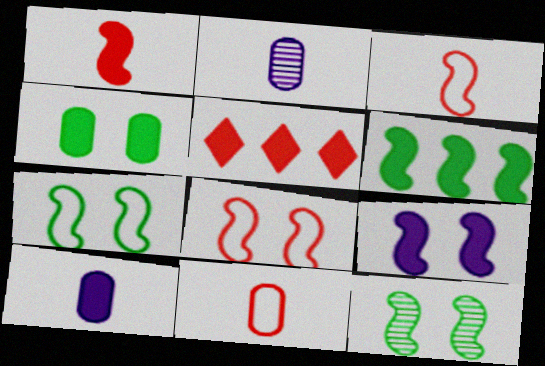[[1, 6, 9], 
[2, 5, 7], 
[8, 9, 12]]